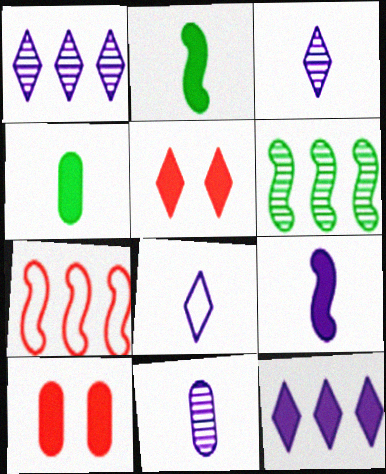[[2, 10, 12], 
[6, 8, 10], 
[8, 9, 11]]